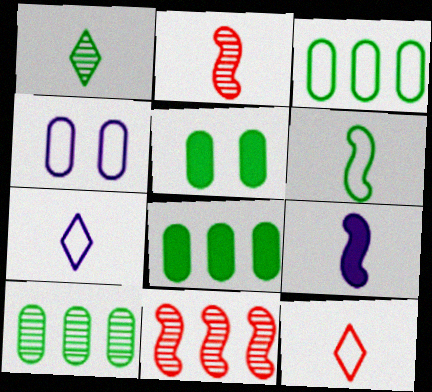[[2, 6, 9], 
[3, 8, 10], 
[5, 7, 11]]